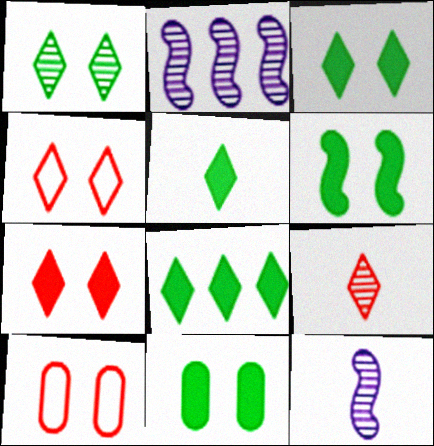[[2, 5, 10], 
[3, 5, 8], 
[3, 6, 11], 
[8, 10, 12]]